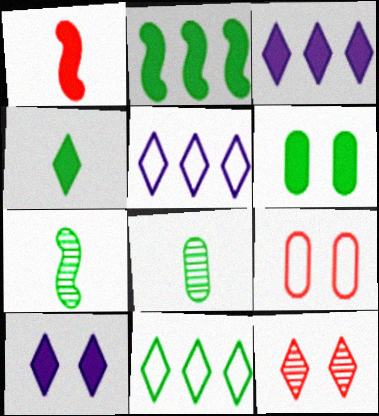[[1, 3, 6], 
[2, 4, 6], 
[3, 7, 9], 
[4, 5, 12], 
[6, 7, 11]]